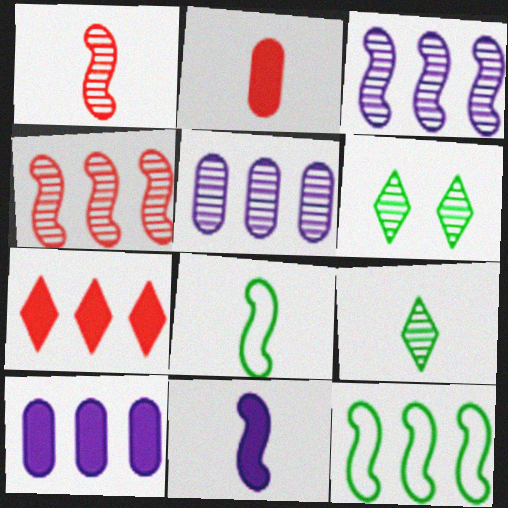[[1, 5, 6], 
[1, 8, 11], 
[5, 7, 12]]